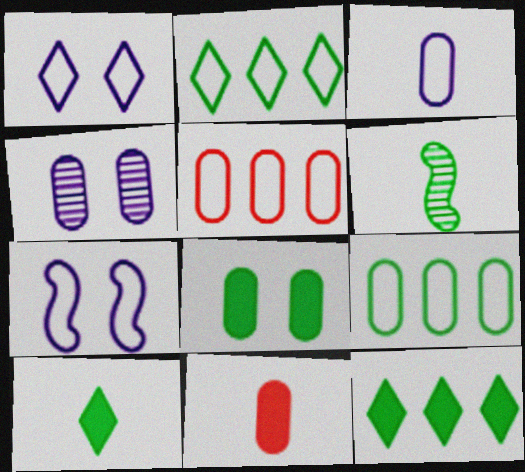[[2, 6, 8], 
[4, 9, 11]]